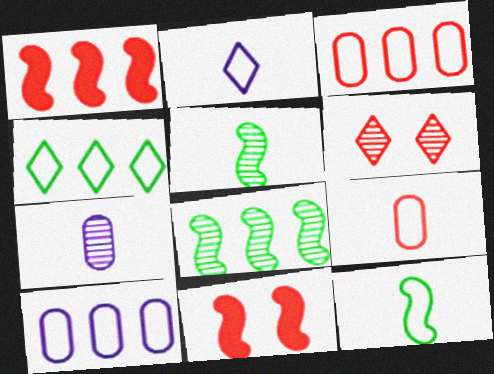[[1, 6, 9], 
[2, 9, 12], 
[4, 7, 11], 
[6, 7, 8]]